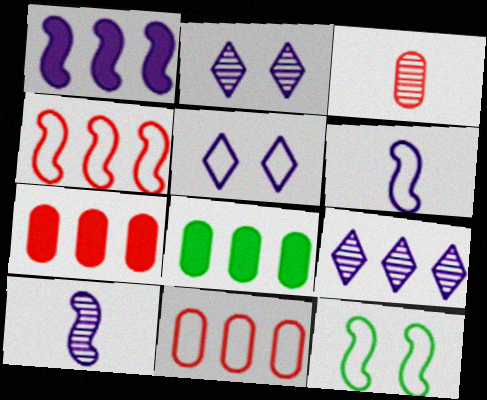[[4, 6, 12], 
[4, 8, 9]]